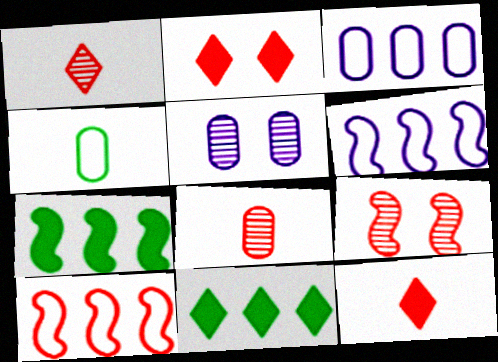[[2, 8, 10]]